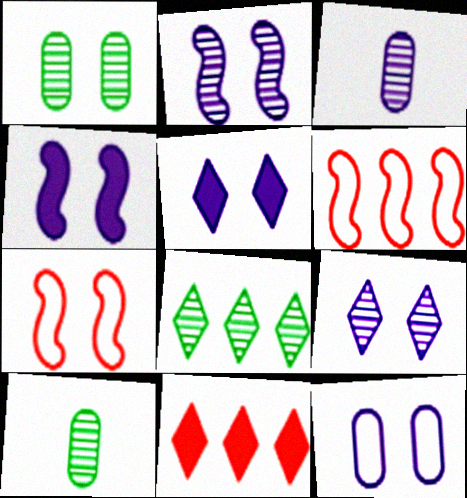[[1, 5, 7], 
[2, 5, 12], 
[4, 9, 12], 
[5, 6, 10]]